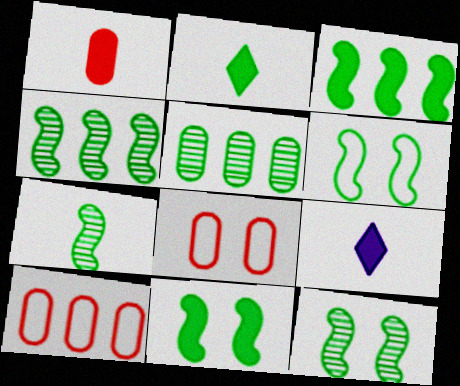[[2, 5, 6], 
[3, 6, 7], 
[4, 7, 12], 
[4, 8, 9], 
[6, 11, 12], 
[9, 10, 12]]